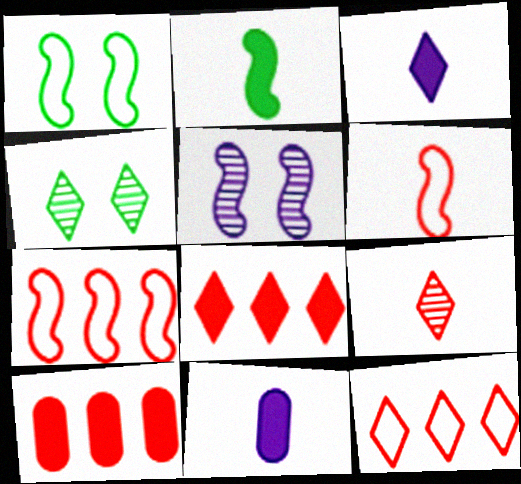[[2, 5, 7], 
[3, 4, 12], 
[4, 7, 11]]